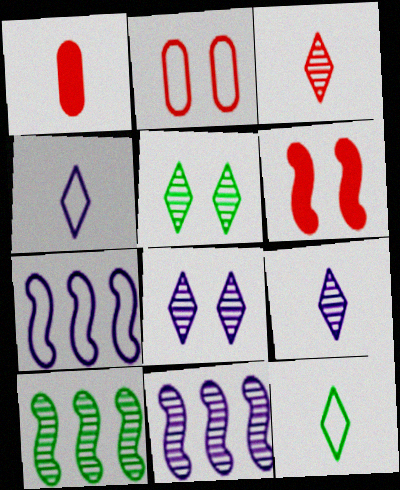[[1, 5, 7], 
[2, 7, 12]]